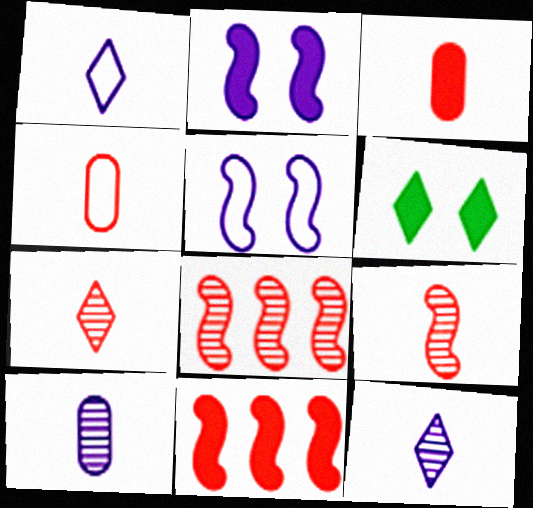[]